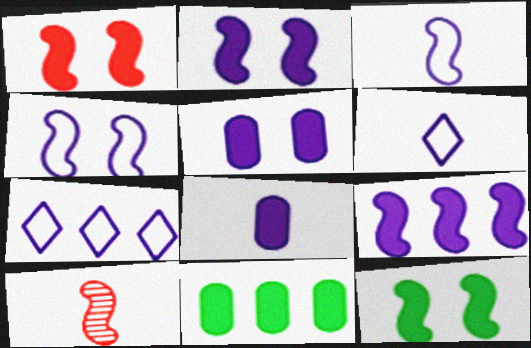[[1, 2, 12]]